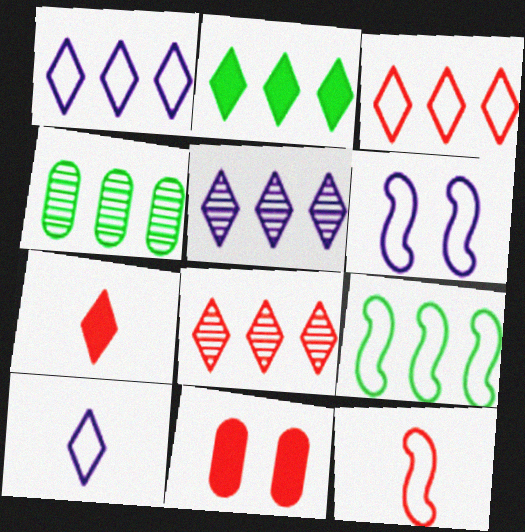[[1, 2, 8], 
[2, 3, 5], 
[2, 4, 9], 
[4, 6, 7], 
[6, 9, 12], 
[8, 11, 12]]